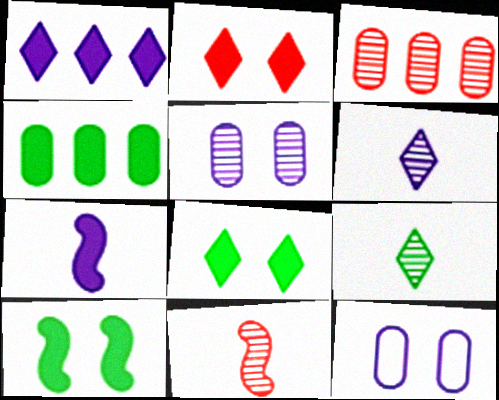[[2, 4, 7]]